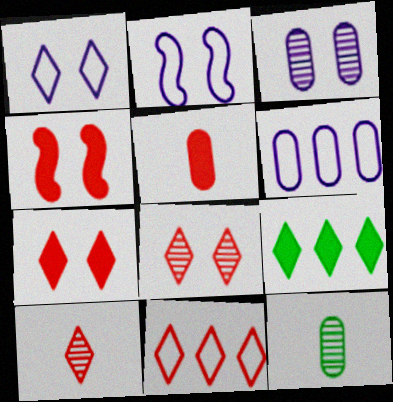[[1, 9, 10], 
[7, 10, 11]]